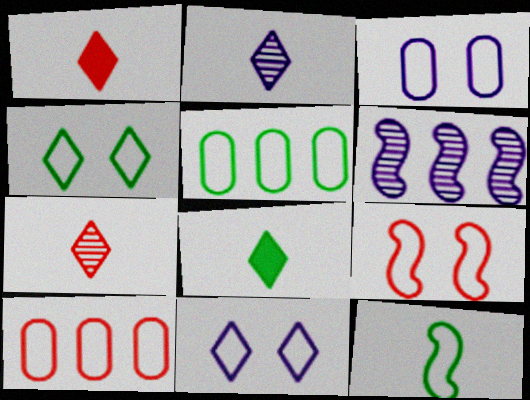[[3, 4, 9], 
[4, 5, 12], 
[10, 11, 12]]